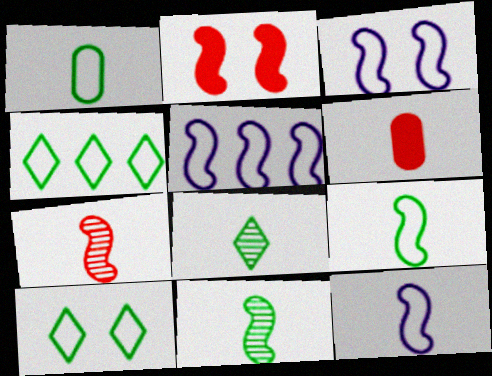[[2, 5, 11], 
[3, 5, 12], 
[6, 8, 12]]